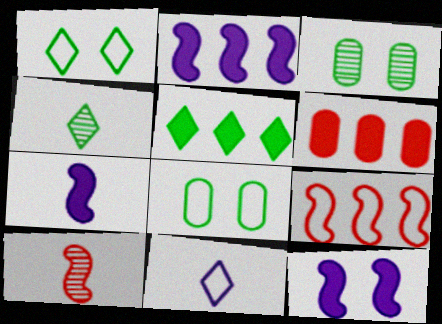[[1, 4, 5], 
[2, 5, 6], 
[2, 7, 12], 
[8, 9, 11]]